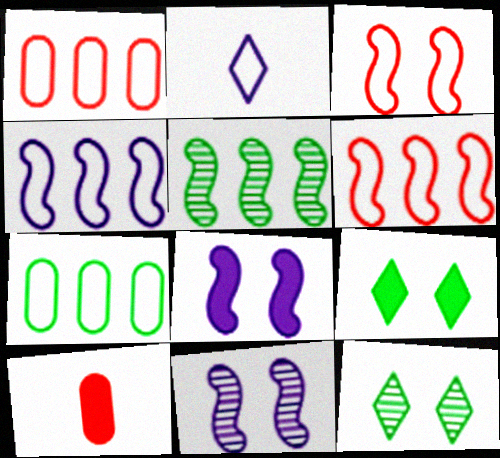[[2, 3, 7], 
[4, 10, 12]]